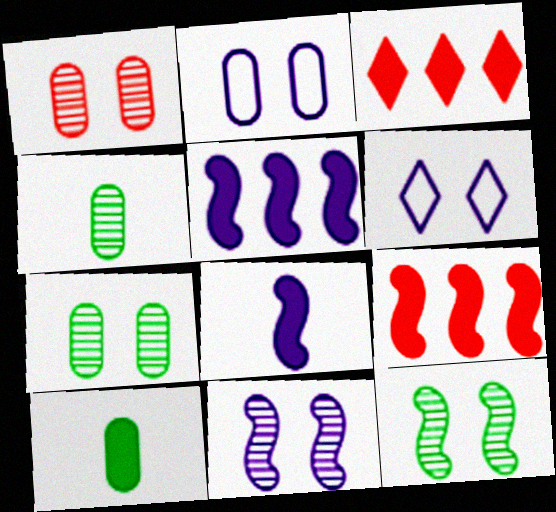[[4, 6, 9]]